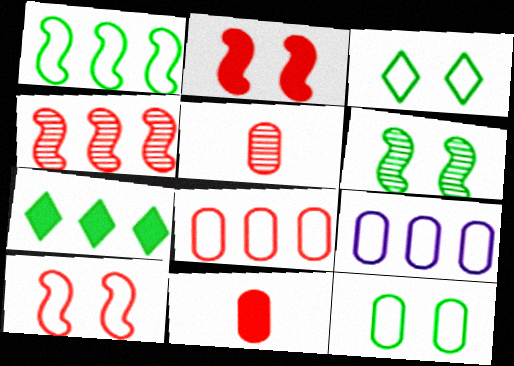[[4, 7, 9]]